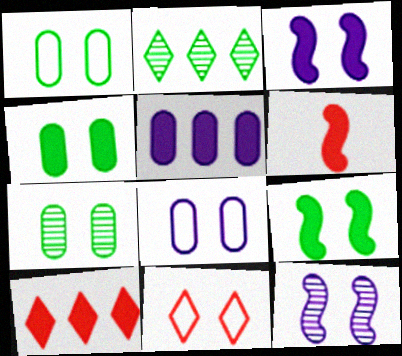[[1, 4, 7], 
[2, 6, 8], 
[3, 7, 11], 
[4, 11, 12]]